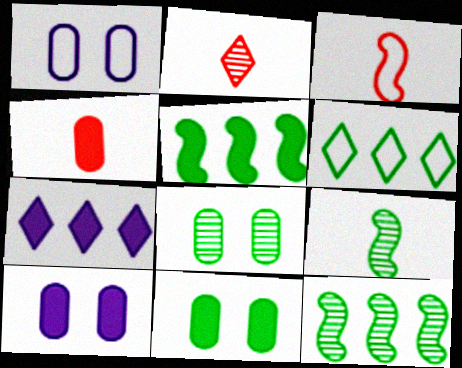[[1, 2, 5], 
[1, 3, 6], 
[2, 3, 4], 
[3, 7, 8], 
[6, 9, 11]]